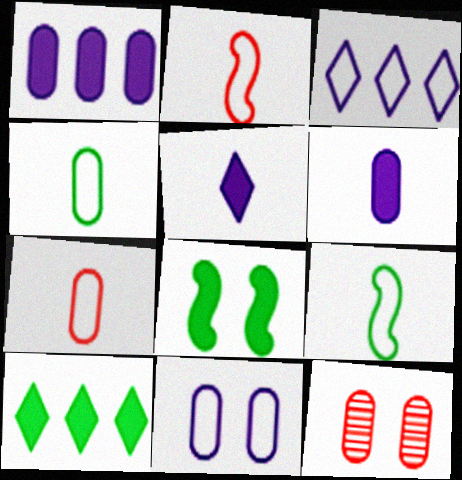[[1, 4, 12]]